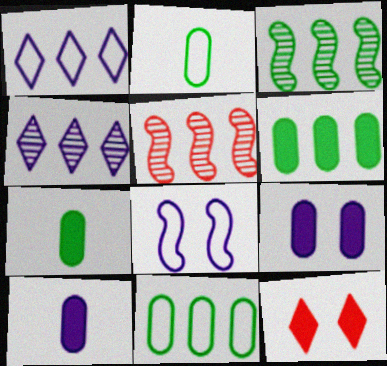[[1, 5, 6], 
[4, 8, 10]]